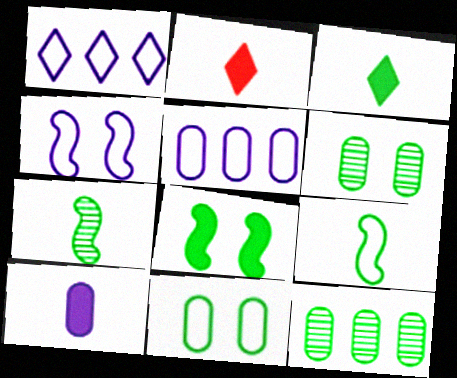[[2, 4, 12]]